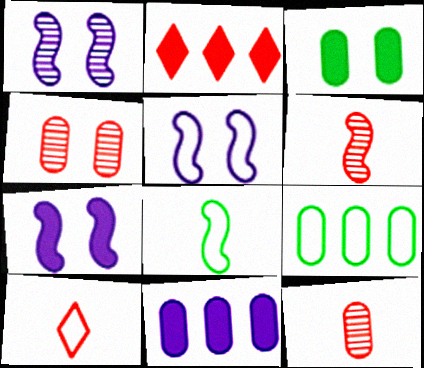[[1, 5, 7], 
[5, 9, 10]]